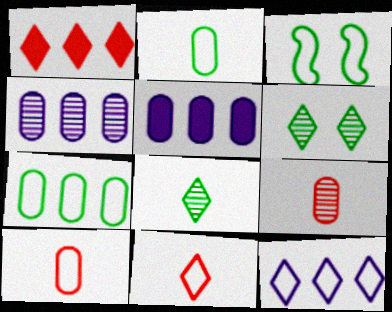[[3, 10, 12]]